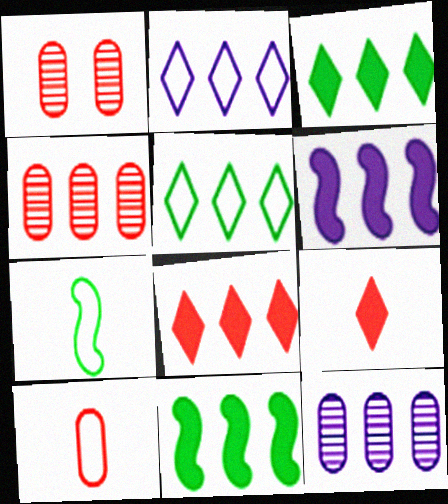[[2, 4, 11], 
[2, 6, 12], 
[4, 5, 6]]